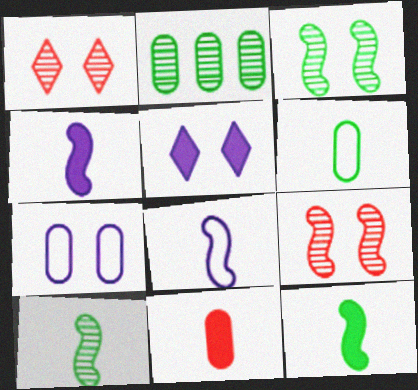[[2, 7, 11]]